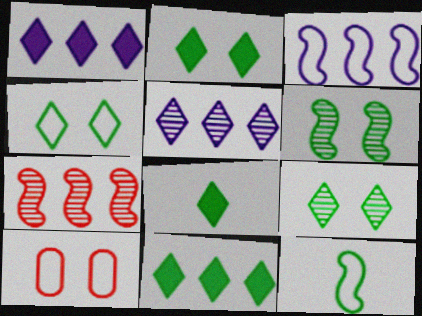[[2, 4, 9], 
[2, 8, 11]]